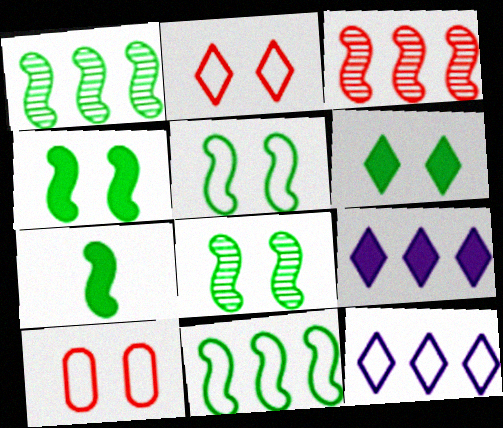[[1, 5, 7], 
[4, 5, 8], 
[7, 8, 11]]